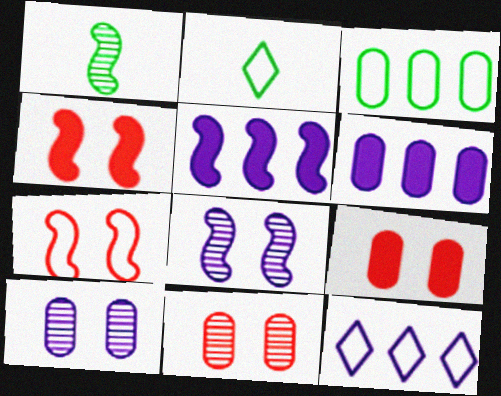[[1, 5, 7], 
[1, 9, 12], 
[2, 5, 11]]